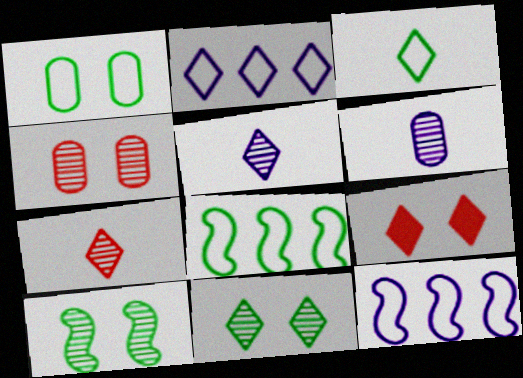[[1, 3, 8], 
[6, 8, 9]]